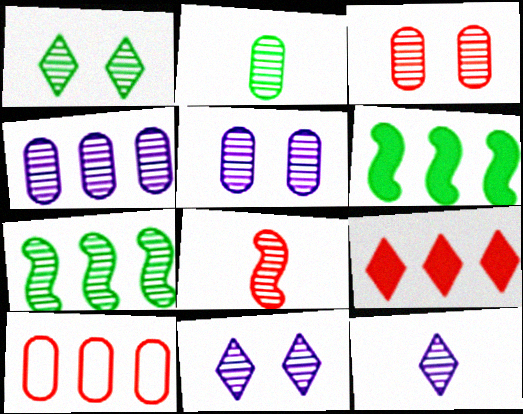[[1, 2, 7], 
[1, 4, 8], 
[2, 3, 4], 
[2, 8, 12], 
[3, 7, 12]]